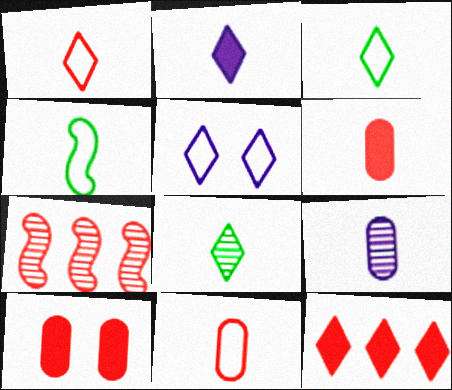[[1, 2, 8], 
[1, 7, 10], 
[5, 8, 12]]